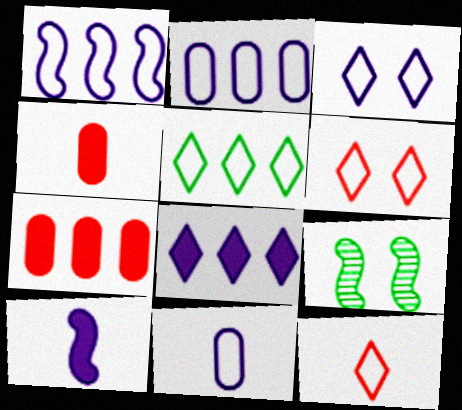[[1, 3, 11], 
[3, 5, 12]]